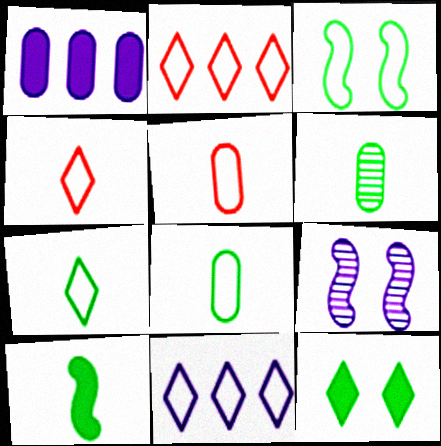[[3, 5, 11], 
[6, 7, 10]]